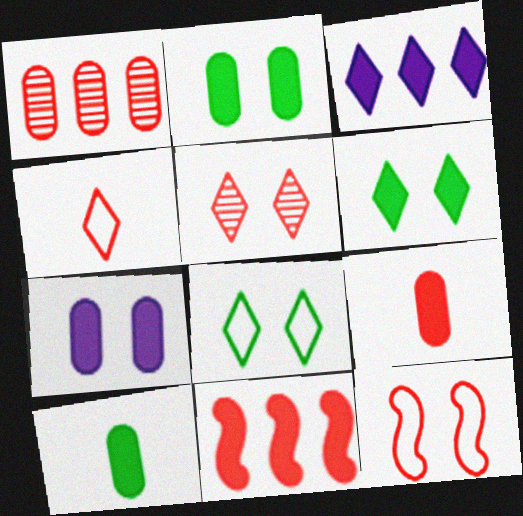[]